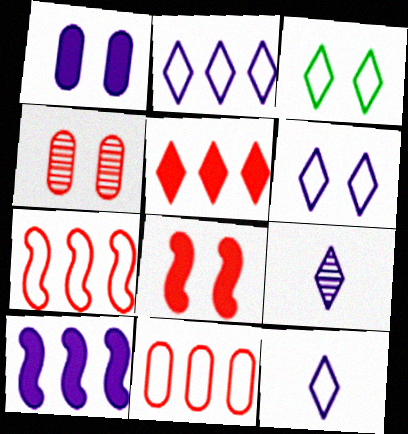[[2, 6, 12], 
[3, 5, 9]]